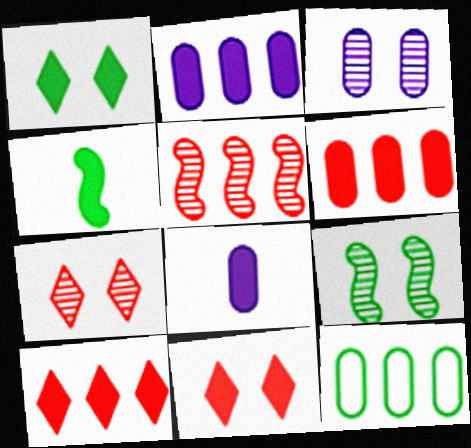[[2, 4, 11], 
[3, 7, 9]]